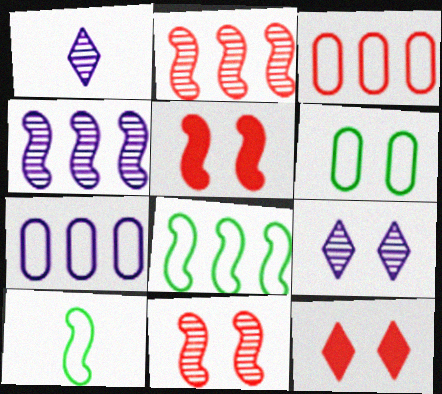[[4, 5, 10], 
[5, 6, 9]]